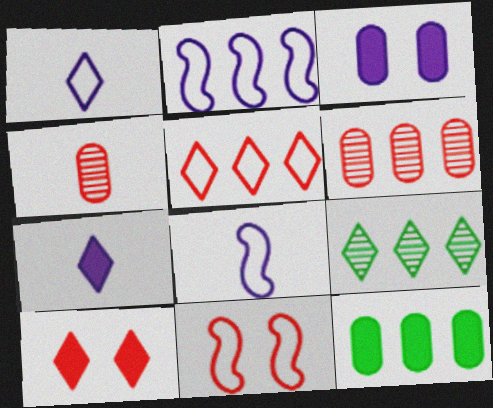[[1, 9, 10]]